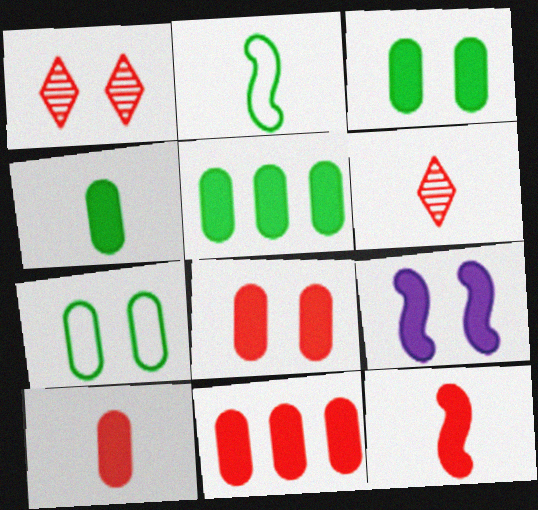[[1, 7, 9], 
[3, 4, 5], 
[8, 10, 11]]